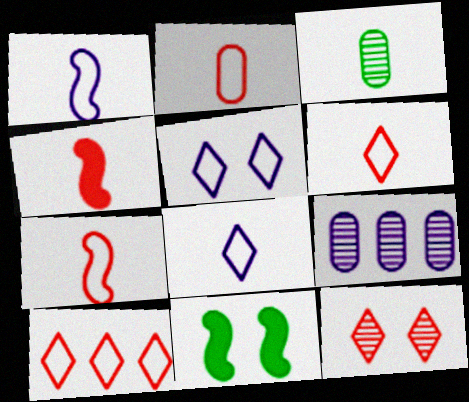[[2, 6, 7], 
[3, 4, 8], 
[6, 9, 11]]